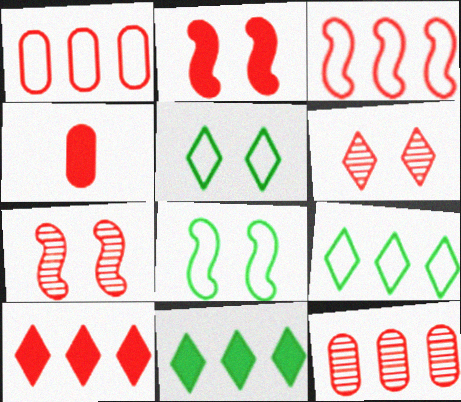[[2, 4, 10], 
[3, 4, 6], 
[3, 10, 12]]